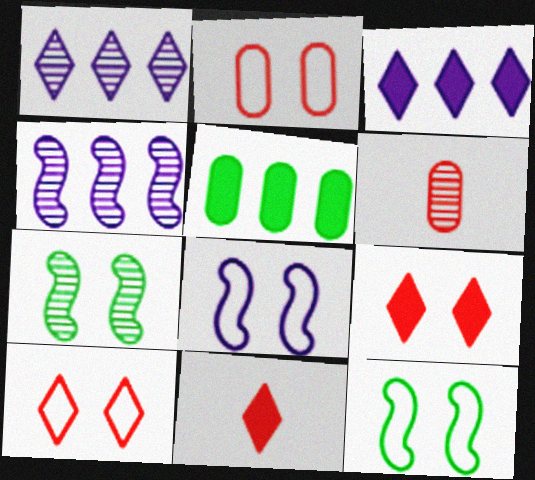[[1, 6, 7], 
[3, 6, 12]]